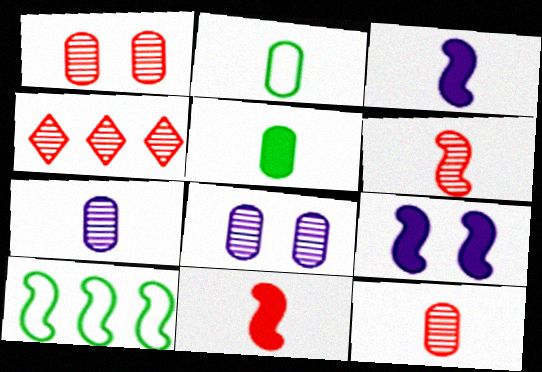[[1, 4, 6], 
[2, 4, 9], 
[6, 9, 10]]